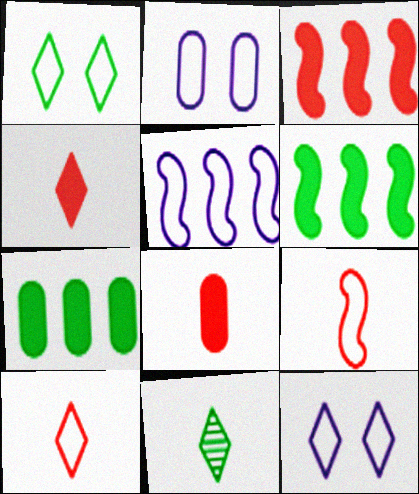[[2, 3, 11]]